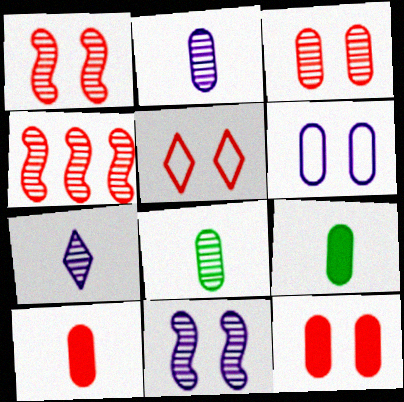[[1, 5, 12], 
[4, 5, 10]]